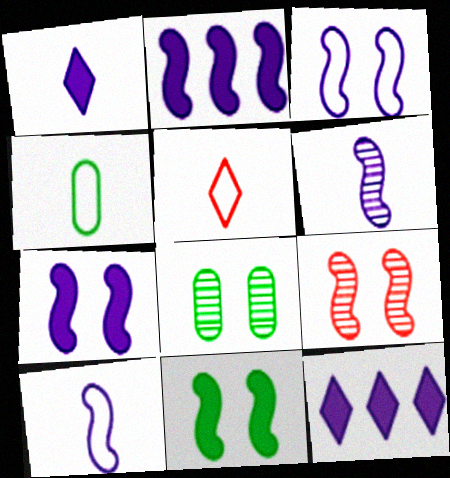[[2, 3, 6], 
[2, 5, 8], 
[3, 9, 11], 
[4, 5, 10], 
[4, 9, 12]]